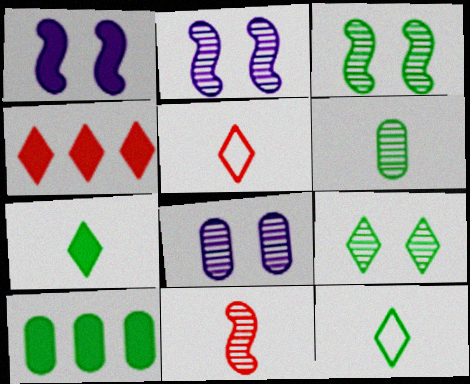[[2, 5, 10], 
[3, 10, 12]]